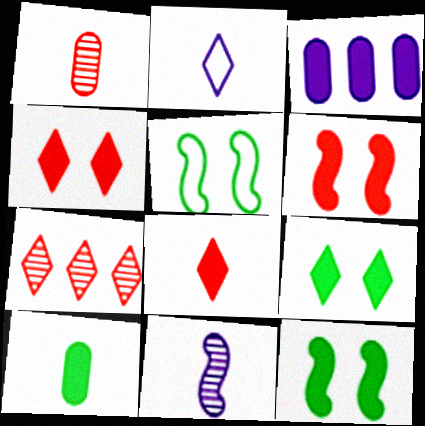[[2, 7, 9], 
[3, 8, 12]]